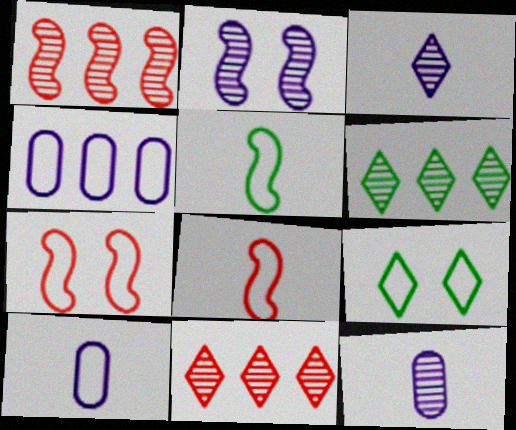[[4, 8, 9]]